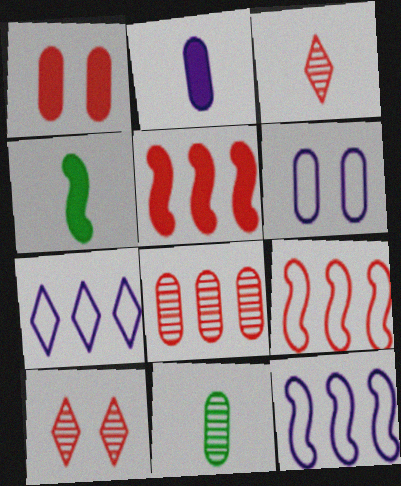[[1, 3, 9]]